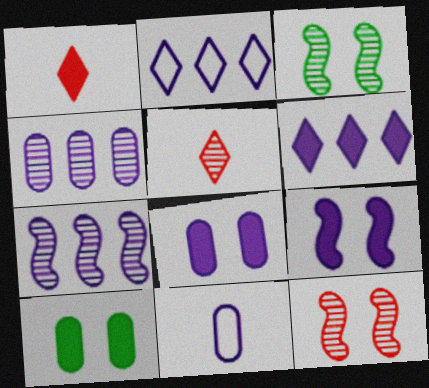[[3, 4, 5], 
[4, 8, 11]]